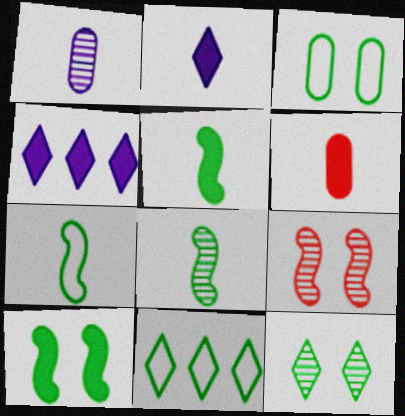[[2, 5, 6], 
[3, 7, 11], 
[3, 10, 12], 
[4, 6, 10], 
[5, 7, 8]]